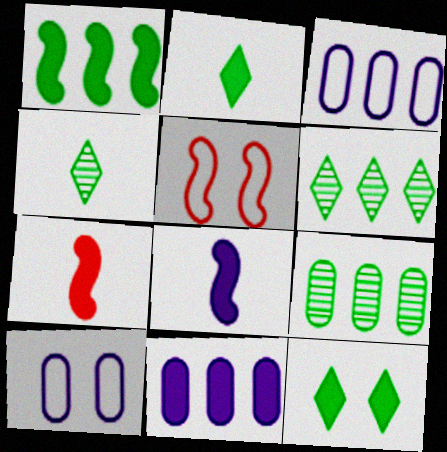[[4, 5, 11], 
[6, 7, 10], 
[7, 11, 12]]